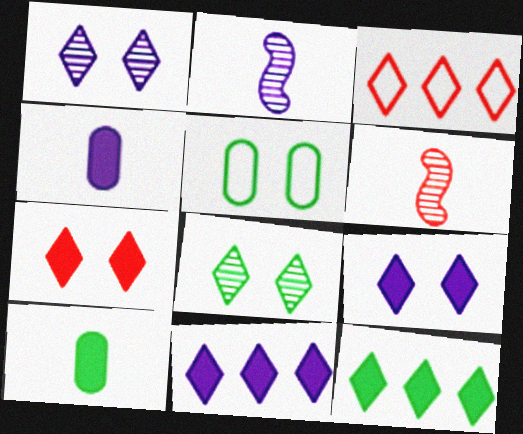[[5, 6, 11]]